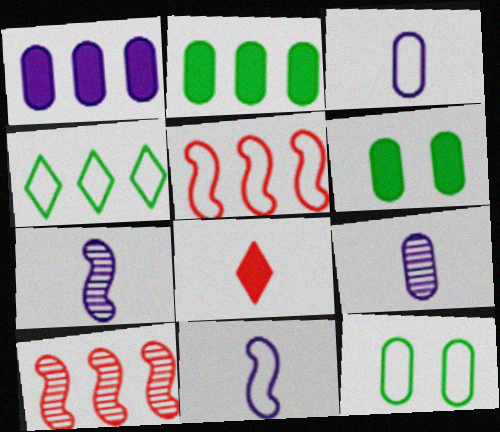[[1, 4, 10]]